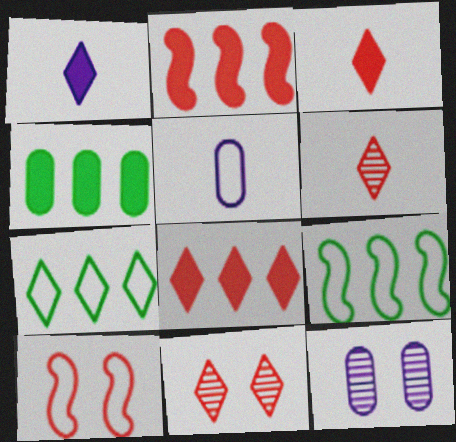[[1, 7, 11], 
[3, 9, 12], 
[5, 7, 10]]